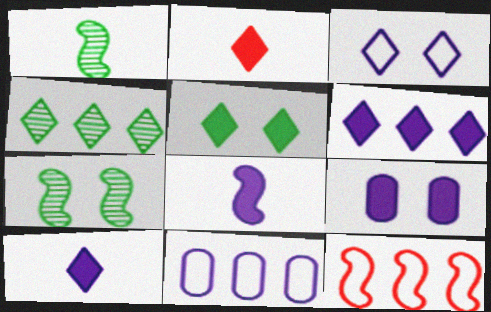[[2, 3, 4], 
[2, 5, 6], 
[2, 7, 11], 
[6, 8, 9], 
[7, 8, 12]]